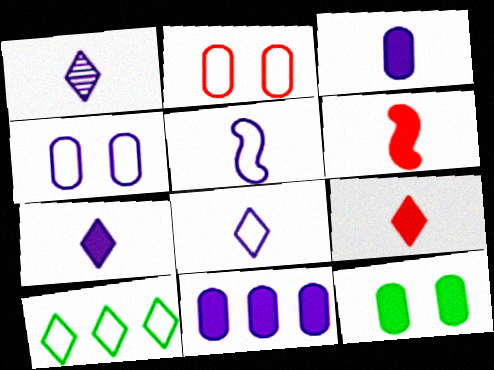[[1, 3, 5], 
[1, 7, 8], 
[2, 5, 10]]